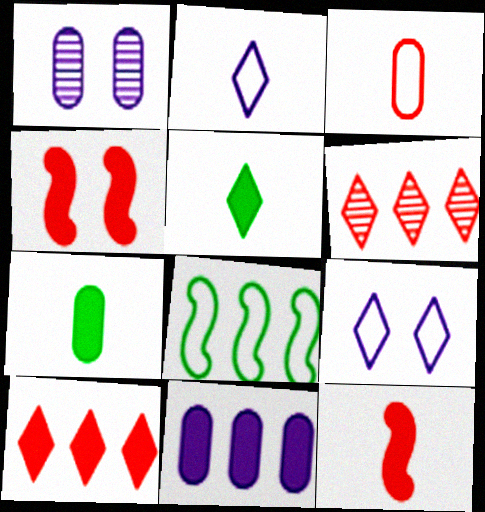[[3, 4, 6], 
[3, 8, 9], 
[4, 5, 11], 
[5, 6, 9], 
[6, 8, 11]]